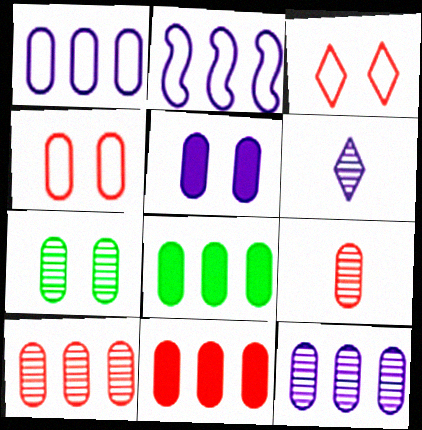[[1, 8, 10], 
[2, 5, 6], 
[4, 5, 7], 
[4, 9, 11], 
[7, 9, 12]]